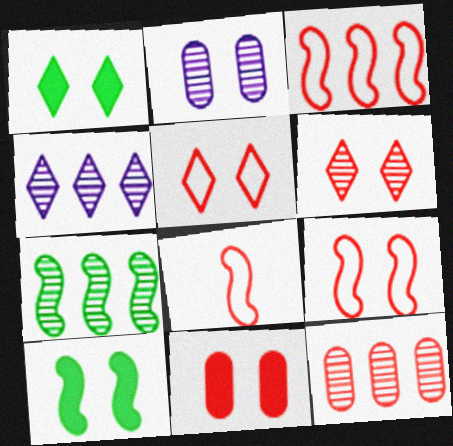[[1, 2, 9], 
[2, 5, 10], 
[3, 8, 9], 
[4, 7, 12], 
[6, 9, 11]]